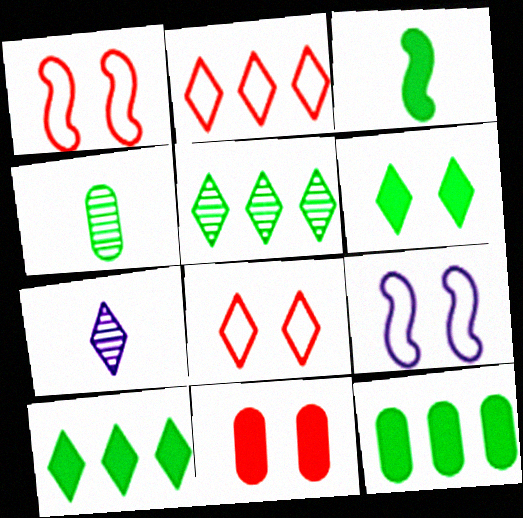[[1, 7, 12], 
[2, 6, 7], 
[3, 6, 12], 
[7, 8, 10]]